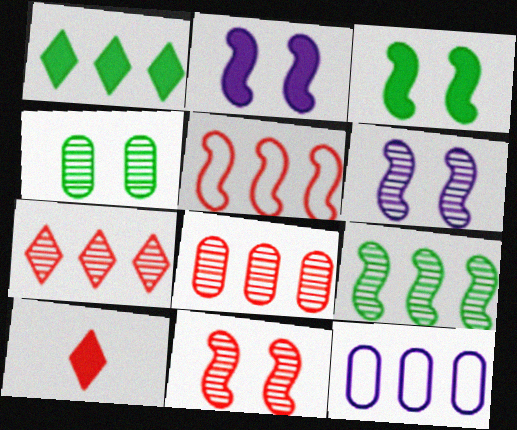[]